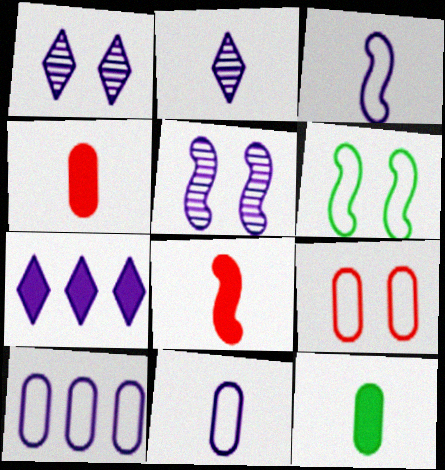[[5, 7, 11]]